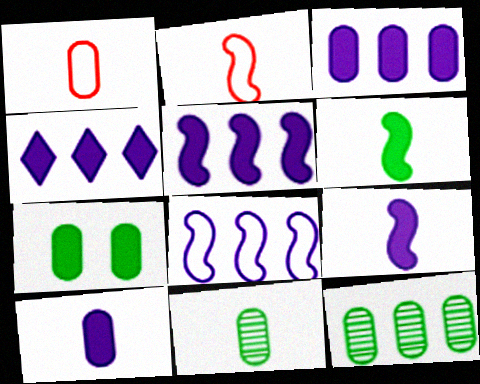[[1, 10, 11], 
[3, 4, 5]]